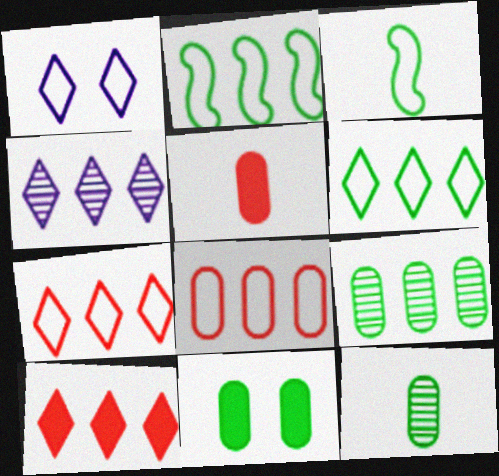[[1, 3, 8], 
[4, 6, 10]]